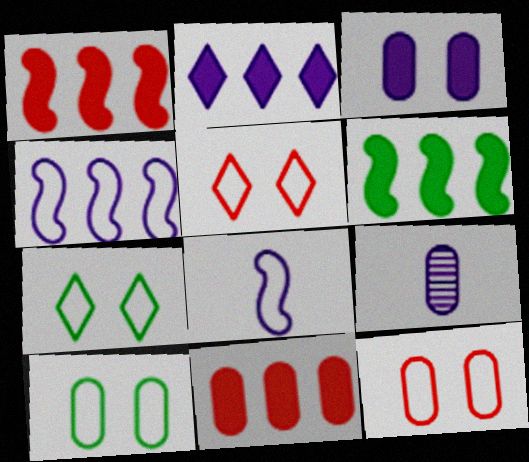[[1, 7, 9], 
[2, 6, 11], 
[5, 6, 9], 
[9, 10, 11]]